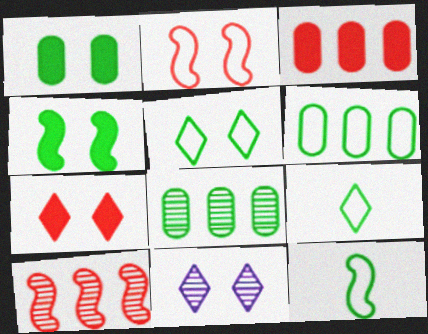[[1, 2, 11], 
[3, 11, 12], 
[4, 8, 9], 
[5, 6, 12], 
[5, 7, 11]]